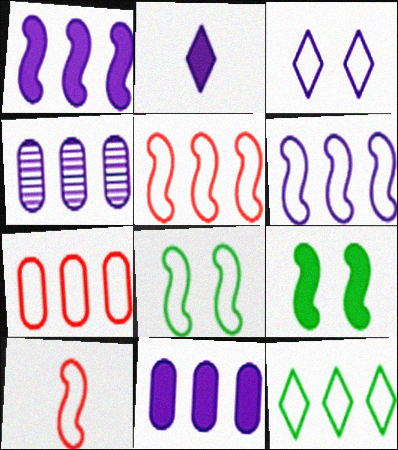[[6, 7, 12], 
[6, 8, 10]]